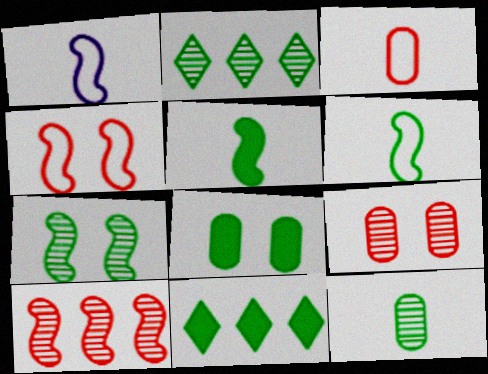[[1, 9, 11], 
[2, 6, 8], 
[2, 7, 12], 
[5, 8, 11]]